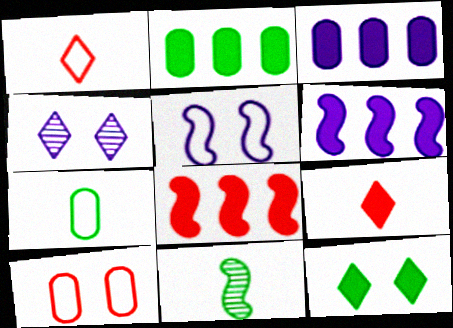[[4, 7, 8], 
[5, 8, 11]]